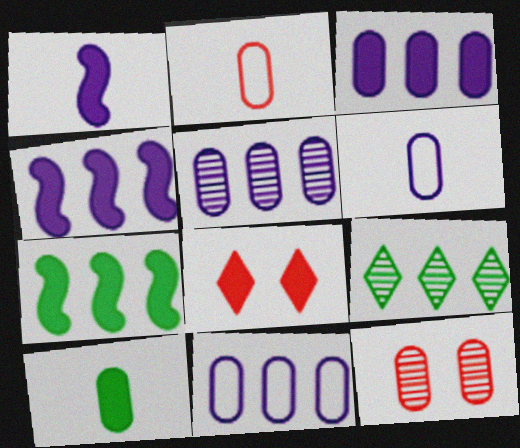[[3, 5, 11], 
[4, 8, 10], 
[10, 11, 12]]